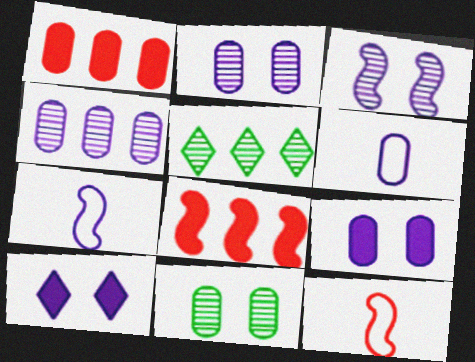[[1, 6, 11], 
[4, 6, 9], 
[4, 7, 10], 
[5, 9, 12]]